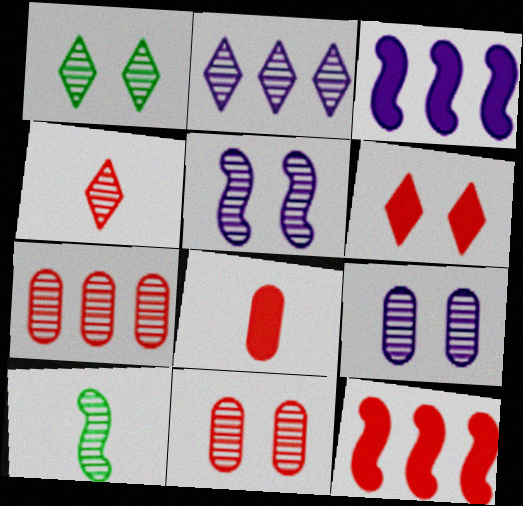[[1, 2, 4], 
[1, 5, 11], 
[2, 10, 11], 
[6, 8, 12]]